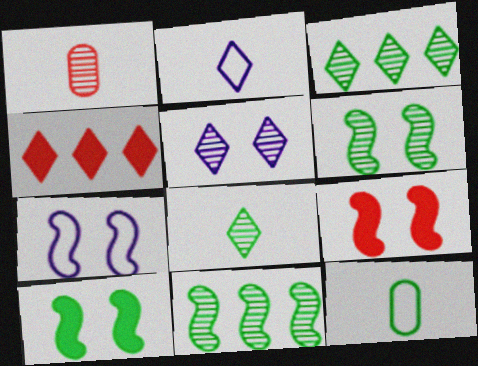[[1, 5, 11], 
[3, 10, 12], 
[6, 7, 9]]